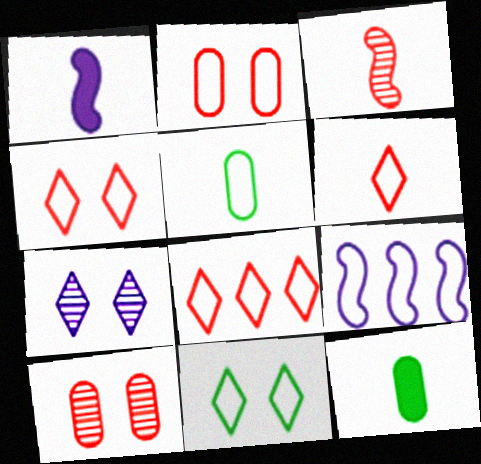[[4, 5, 9], 
[4, 6, 8]]